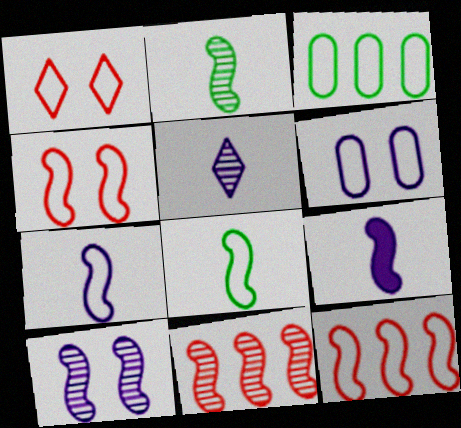[[1, 3, 7], 
[2, 10, 11]]